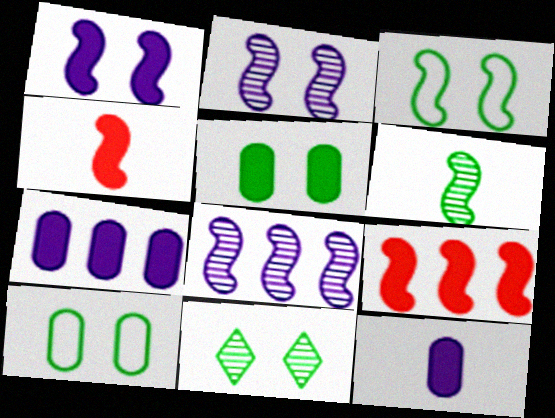[[3, 4, 8], 
[3, 5, 11]]